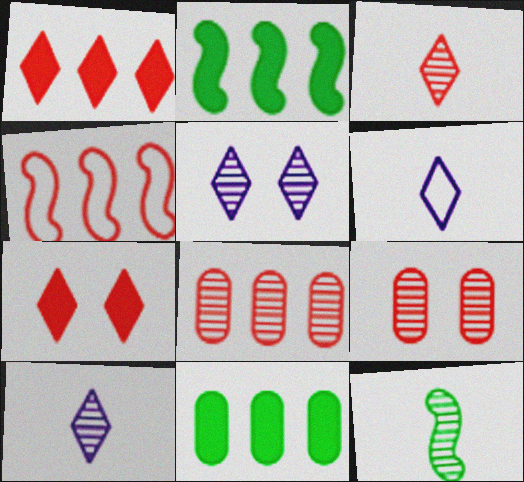[[1, 4, 8], 
[2, 6, 9], 
[5, 8, 12]]